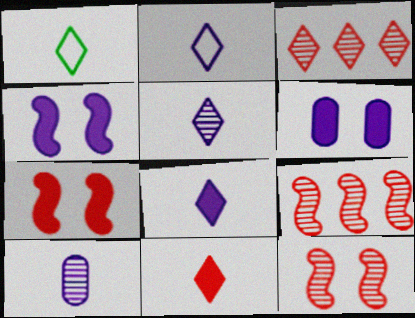[[1, 5, 11], 
[1, 6, 9], 
[2, 5, 8]]